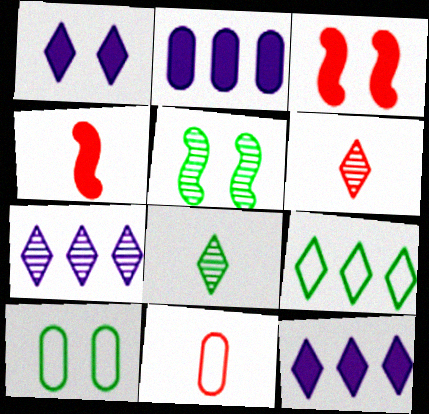[[1, 6, 9], 
[4, 6, 11], 
[4, 7, 10], 
[5, 11, 12]]